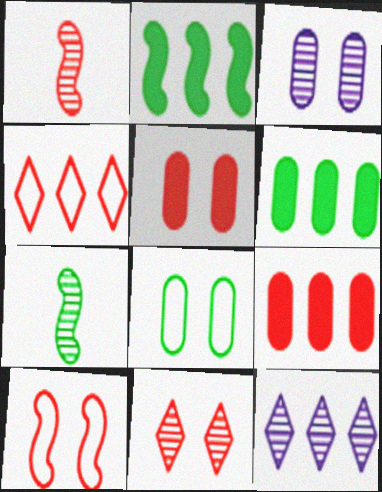[[1, 4, 5], 
[3, 5, 8], 
[5, 10, 11]]